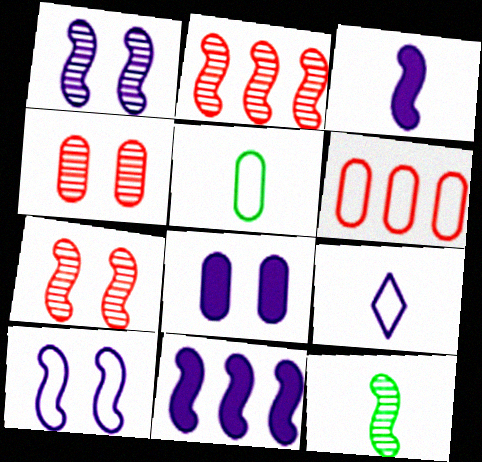[[1, 2, 12]]